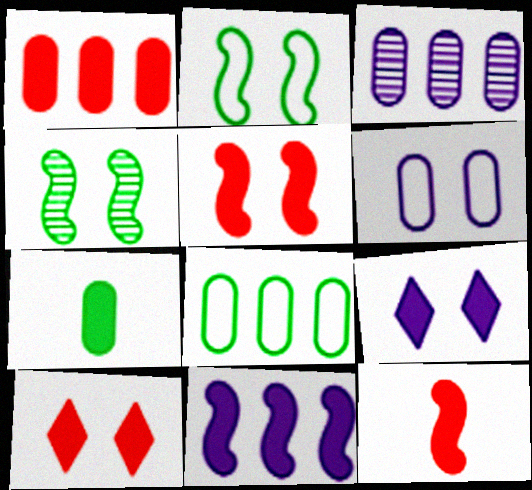[[1, 3, 8], 
[1, 10, 12], 
[4, 6, 10], 
[7, 10, 11]]